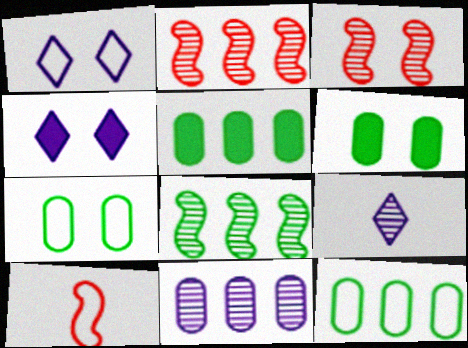[[1, 3, 6], 
[1, 10, 12], 
[3, 4, 7]]